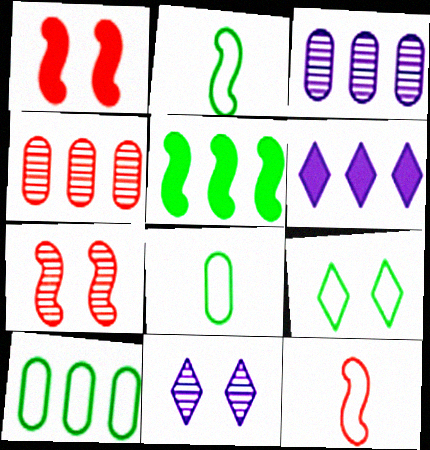[[2, 9, 10], 
[6, 7, 8]]